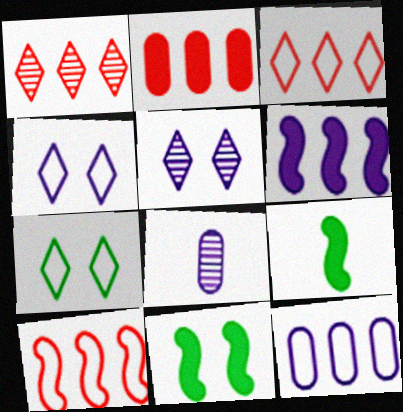[[1, 2, 10], 
[3, 8, 11], 
[4, 6, 8]]